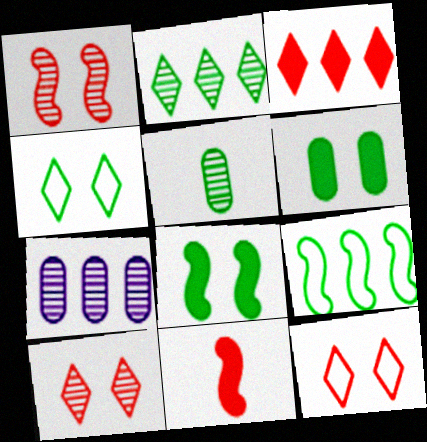[[3, 7, 9], 
[4, 7, 11]]